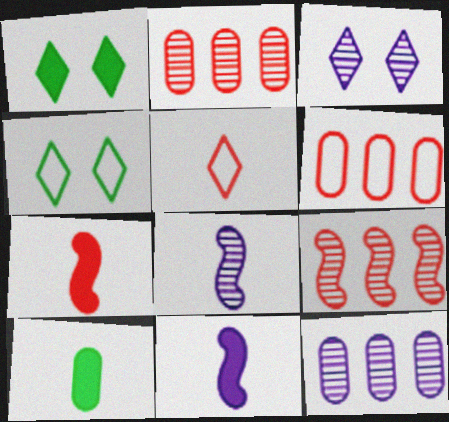[[1, 6, 8], 
[2, 4, 11], 
[3, 8, 12], 
[4, 7, 12], 
[5, 8, 10]]